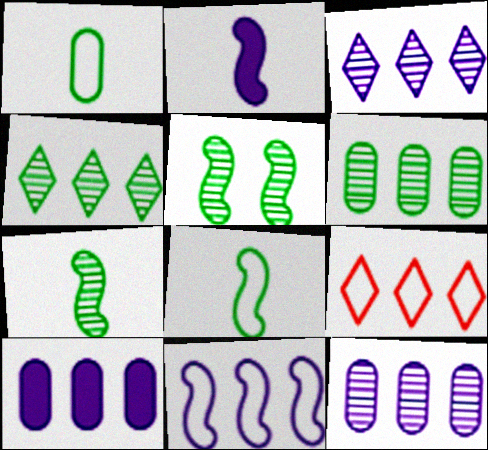[[3, 10, 11]]